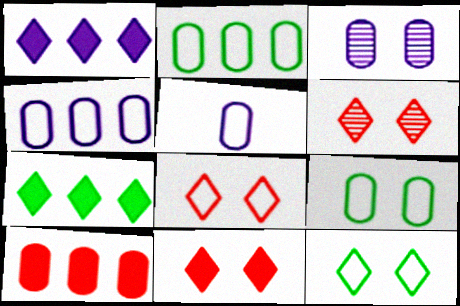[[6, 8, 11]]